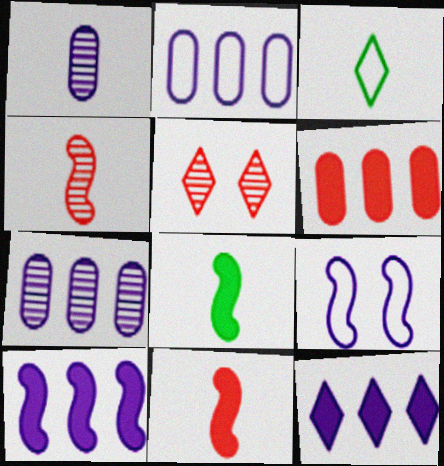[[1, 3, 11], 
[1, 9, 12], 
[2, 5, 8], 
[3, 5, 12]]